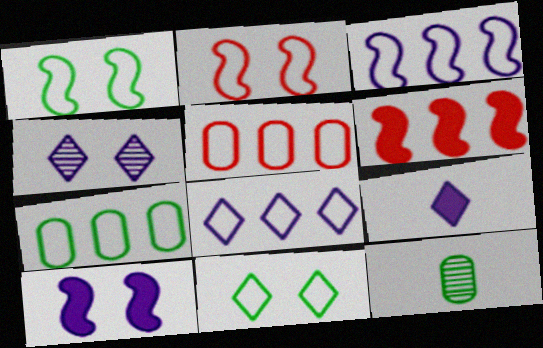[[4, 8, 9]]